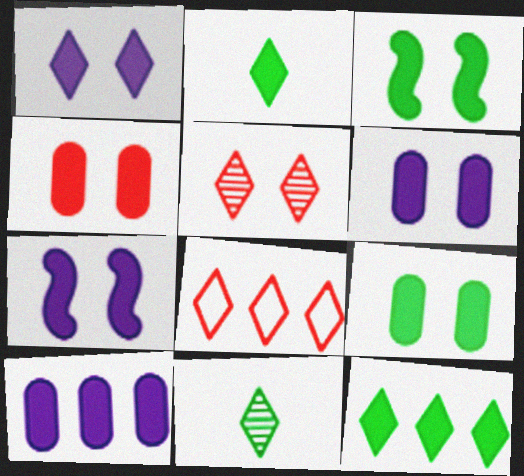[[1, 3, 4], 
[1, 6, 7], 
[1, 8, 11], 
[4, 6, 9]]